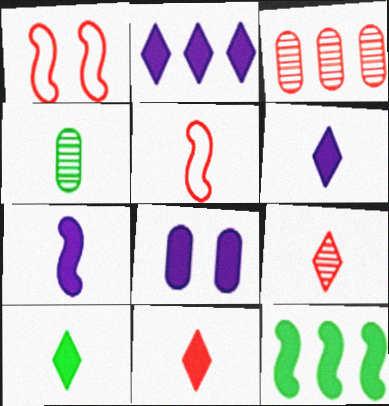[[1, 2, 4], 
[1, 3, 11], 
[2, 7, 8], 
[4, 5, 6], 
[6, 10, 11], 
[8, 11, 12]]